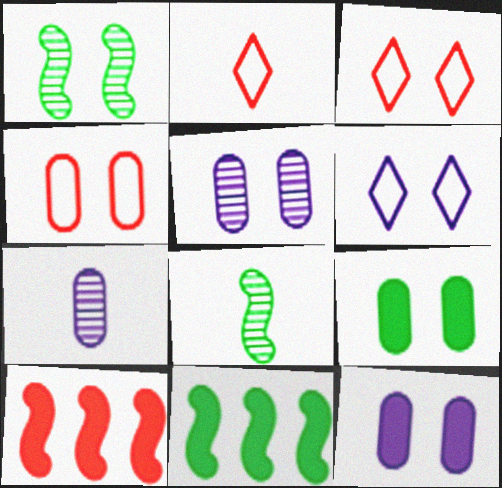[[1, 3, 12], 
[2, 5, 11], 
[3, 7, 11], 
[4, 5, 9]]